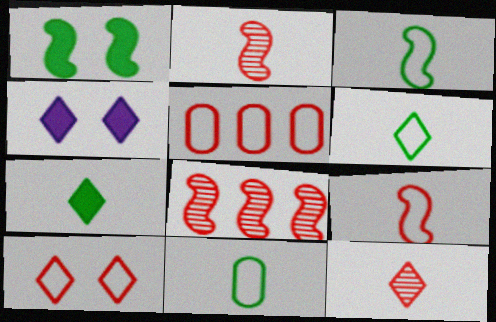[[3, 6, 11], 
[4, 8, 11], 
[5, 9, 10]]